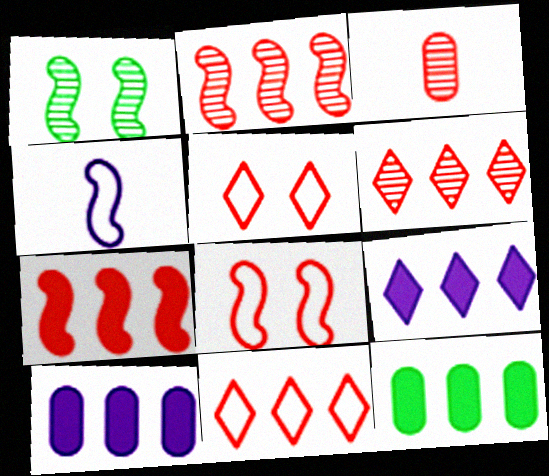[[1, 4, 7], 
[3, 5, 7], 
[7, 9, 12]]